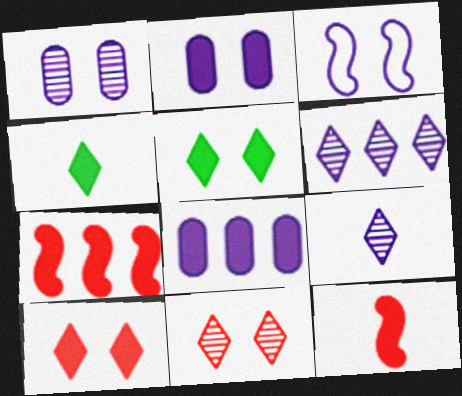[[2, 4, 7], 
[3, 8, 9], 
[5, 8, 12]]